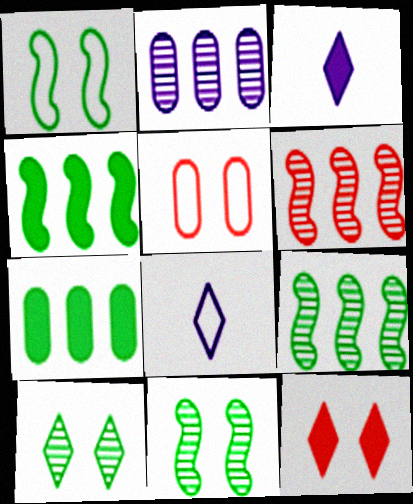[[3, 5, 9]]